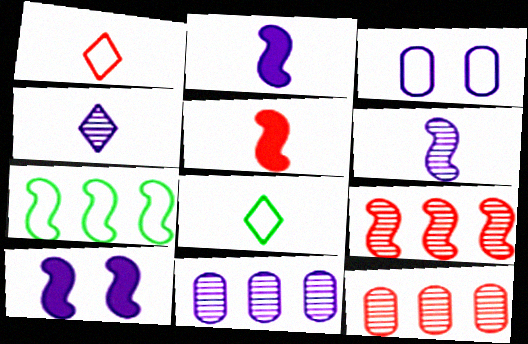[[1, 3, 7], 
[8, 10, 12]]